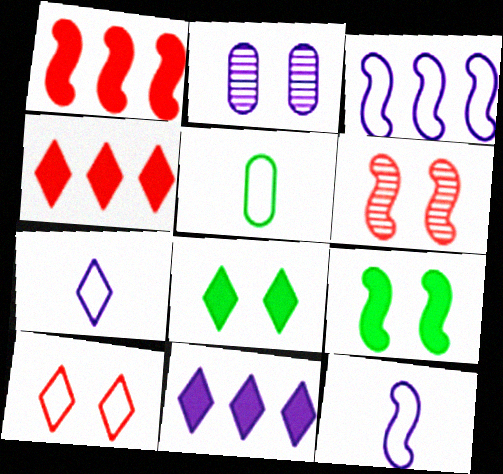[[2, 9, 10], 
[2, 11, 12], 
[3, 5, 10], 
[5, 6, 11]]